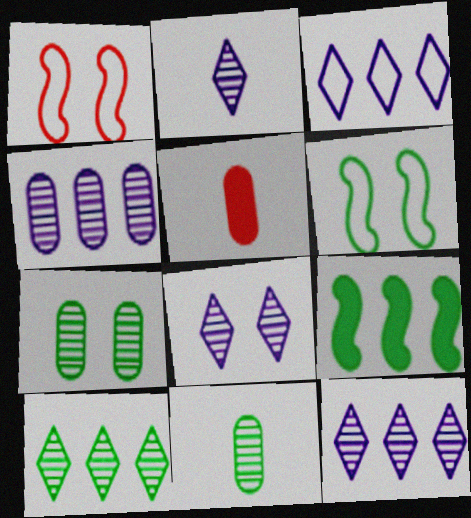[[2, 8, 12], 
[5, 6, 12]]